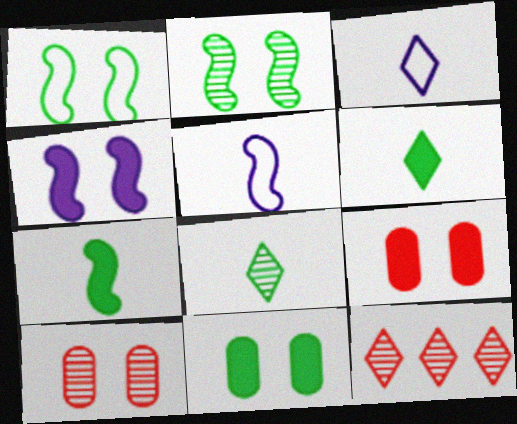[[5, 11, 12]]